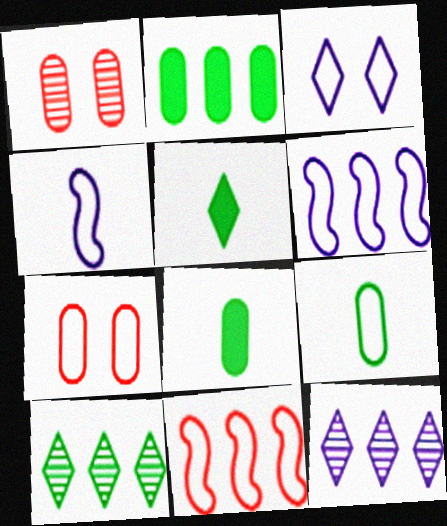[[1, 5, 6], 
[2, 11, 12], 
[3, 9, 11]]